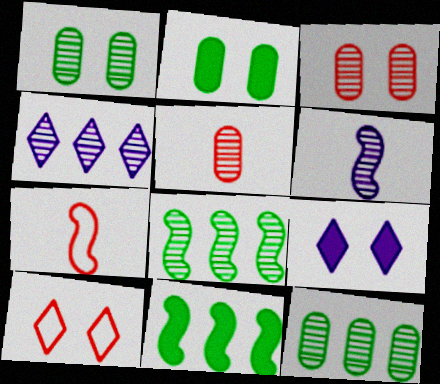[[2, 4, 7], 
[7, 9, 12]]